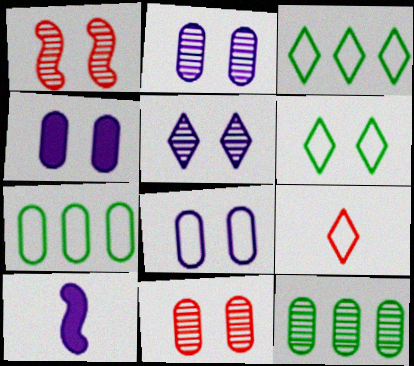[[1, 4, 6], 
[2, 4, 8], 
[3, 10, 11]]